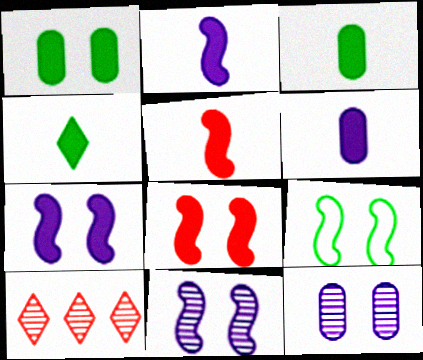[[4, 5, 6], 
[6, 9, 10], 
[8, 9, 11]]